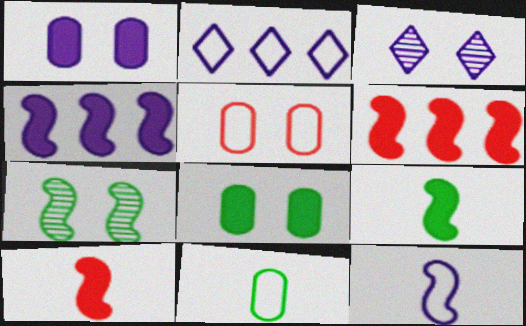[[3, 6, 11], 
[6, 7, 12]]